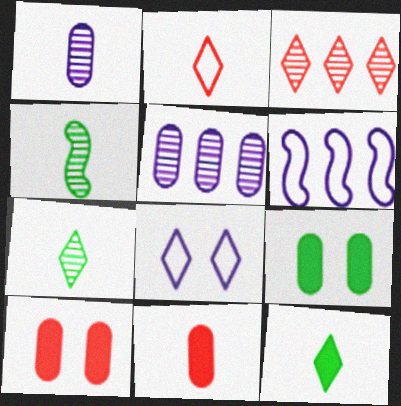[[3, 8, 12], 
[6, 7, 10]]